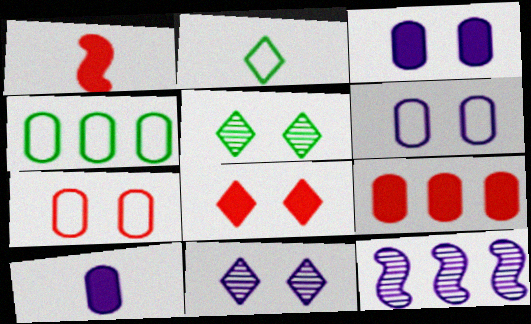[[1, 4, 11], 
[1, 8, 9]]